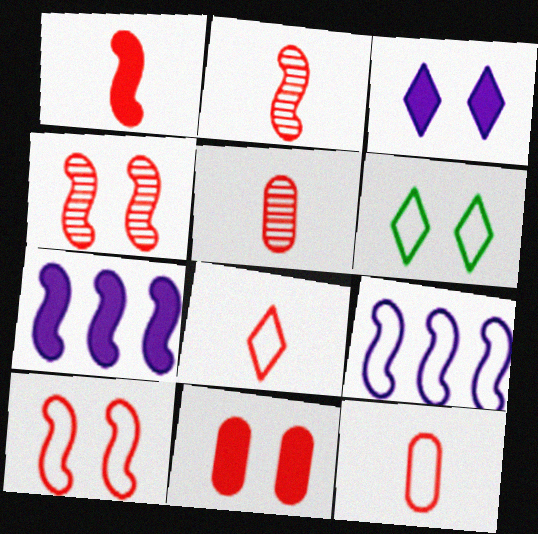[[1, 5, 8], 
[5, 6, 7], 
[6, 9, 12]]